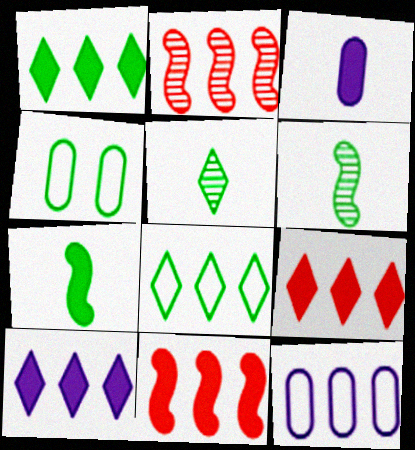[[1, 2, 12], 
[1, 4, 6], 
[1, 9, 10]]